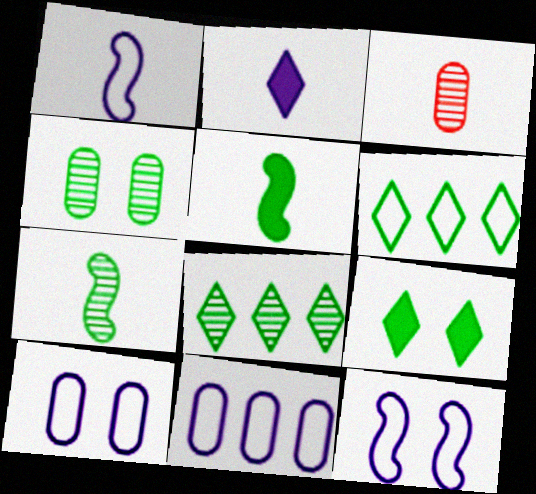[[4, 5, 6], 
[4, 7, 8]]